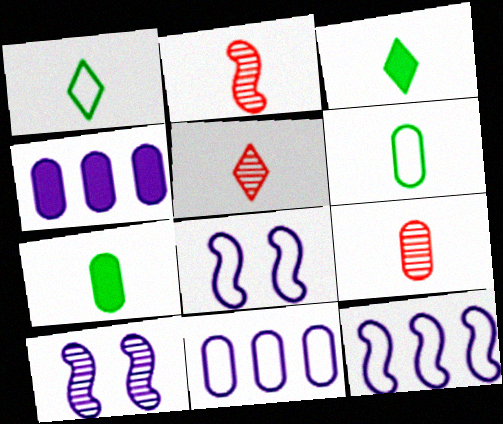[[2, 5, 9]]